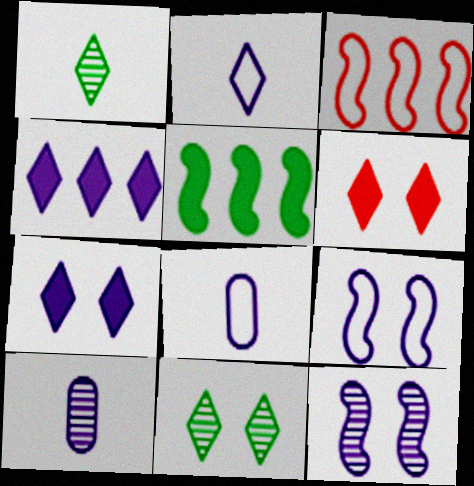[[4, 8, 12], 
[4, 9, 10]]